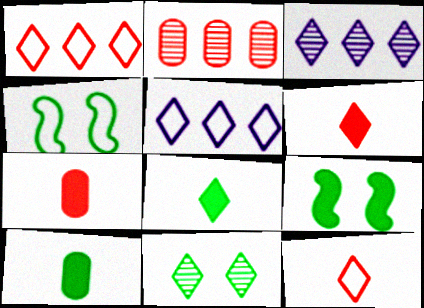[[3, 4, 7], 
[5, 6, 11]]